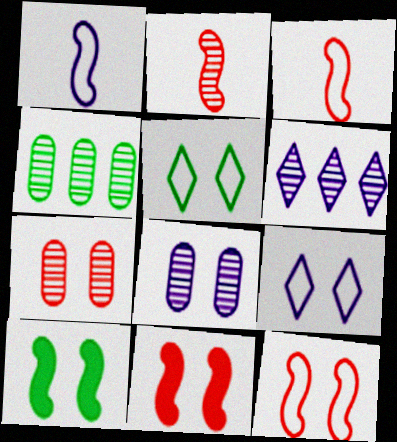[[5, 8, 11], 
[7, 9, 10]]